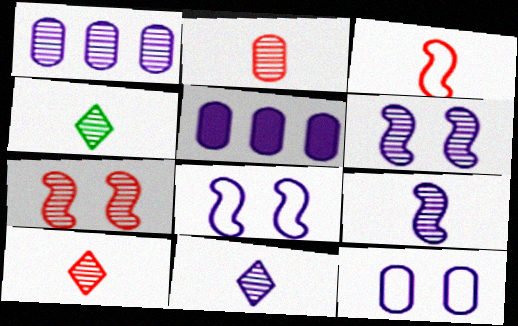[[1, 4, 7], 
[1, 6, 11], 
[2, 4, 9], 
[4, 10, 11], 
[5, 8, 11]]